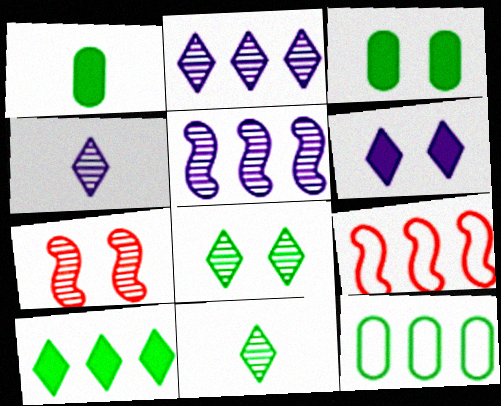[[3, 4, 9]]